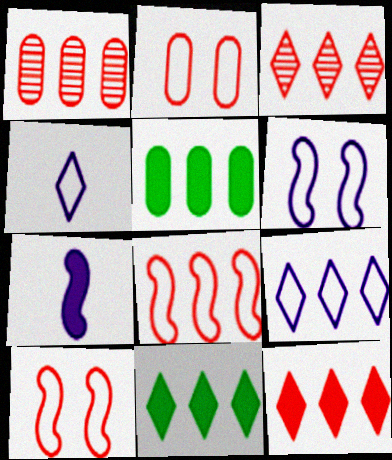[[1, 8, 12], 
[3, 9, 11]]